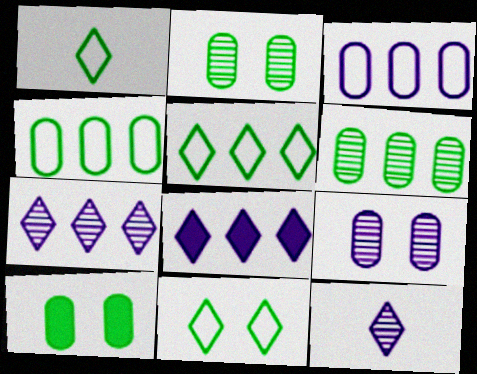[[1, 5, 11]]